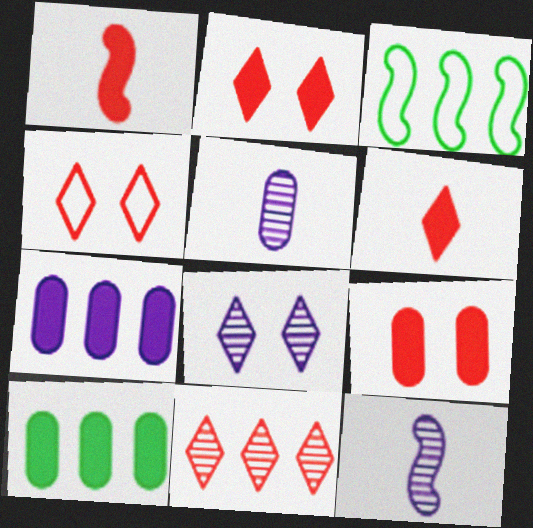[[2, 3, 5], 
[3, 7, 11], 
[4, 6, 11], 
[4, 10, 12]]